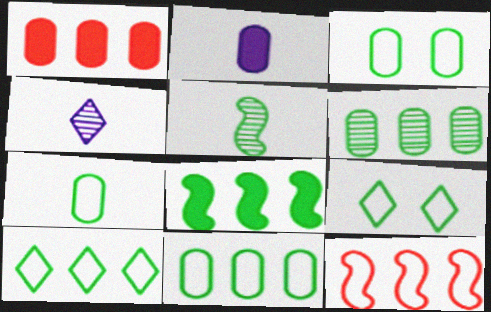[[3, 7, 11], 
[6, 8, 10]]